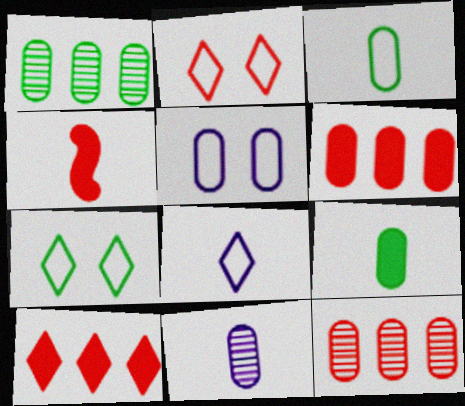[[2, 4, 12], 
[5, 9, 12]]